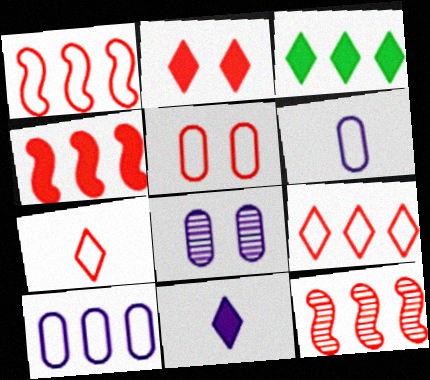[[1, 4, 12], 
[1, 5, 7], 
[2, 3, 11], 
[3, 10, 12]]